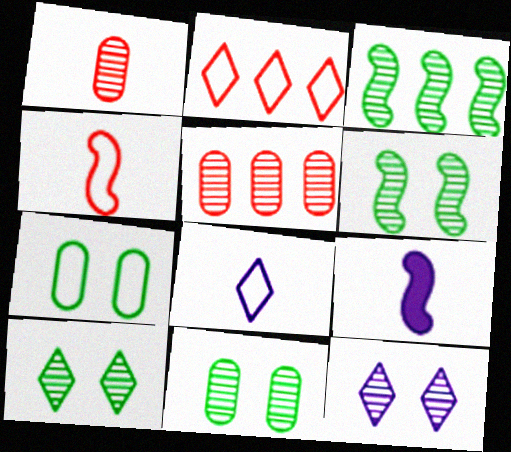[[1, 3, 12], 
[2, 9, 11], 
[6, 10, 11]]